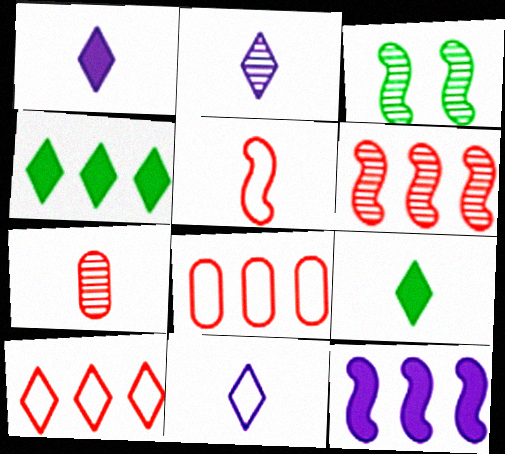[[1, 2, 11], 
[1, 3, 8], 
[3, 5, 12]]